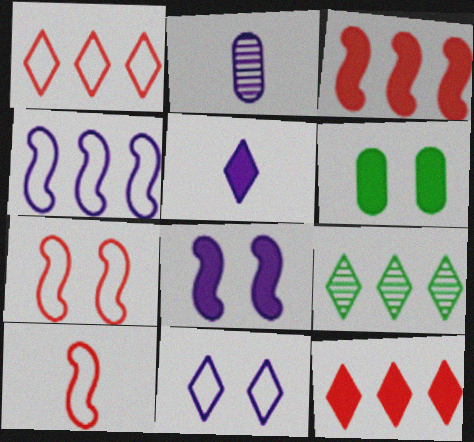[[3, 5, 6]]